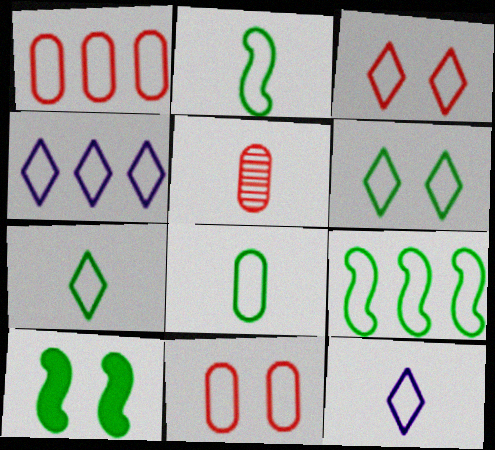[[1, 4, 9], 
[2, 4, 11], 
[2, 7, 8], 
[3, 4, 7], 
[4, 5, 10], 
[6, 8, 9], 
[9, 11, 12]]